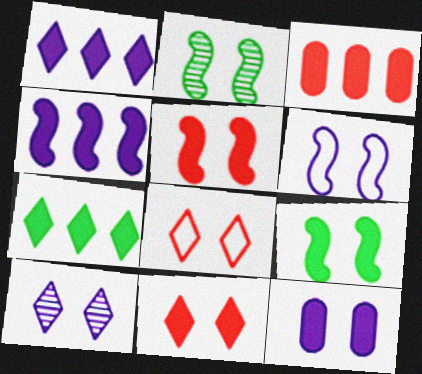[[2, 5, 6], 
[2, 8, 12], 
[3, 4, 7], 
[6, 10, 12], 
[9, 11, 12]]